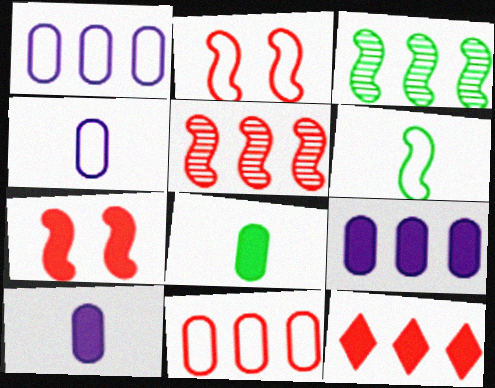[[1, 3, 12], 
[5, 11, 12]]